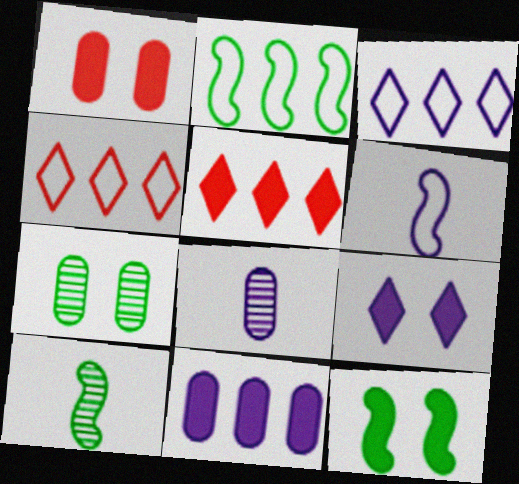[[1, 3, 10], 
[1, 9, 12], 
[2, 10, 12], 
[4, 8, 12], 
[5, 6, 7]]